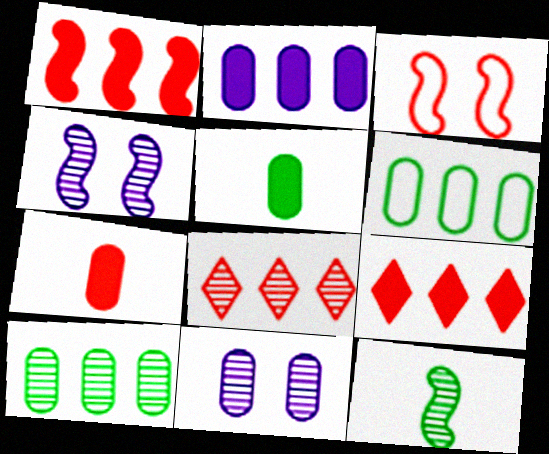[[3, 7, 8], 
[6, 7, 11], 
[8, 11, 12]]